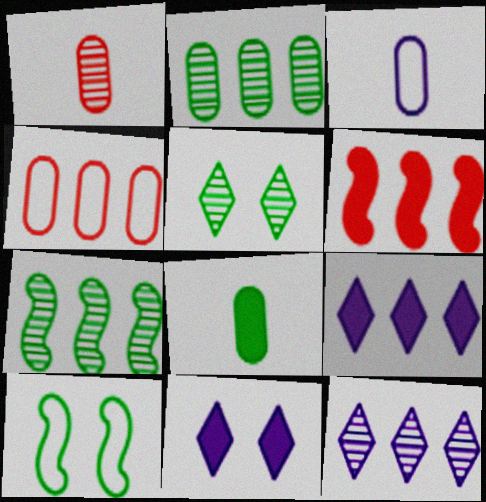[[1, 3, 8], 
[1, 9, 10], 
[3, 5, 6], 
[4, 7, 9], 
[6, 8, 11]]